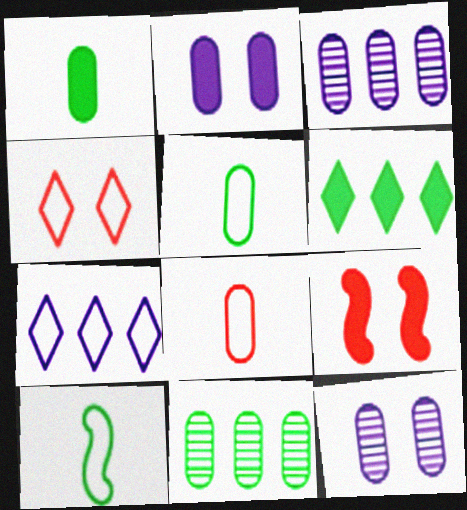[[2, 8, 11]]